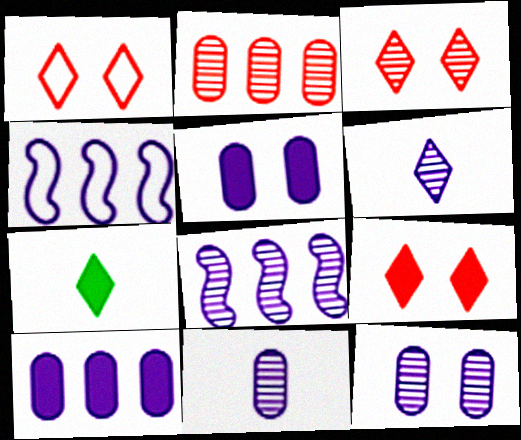[[1, 3, 9], 
[4, 5, 6], 
[6, 8, 12]]